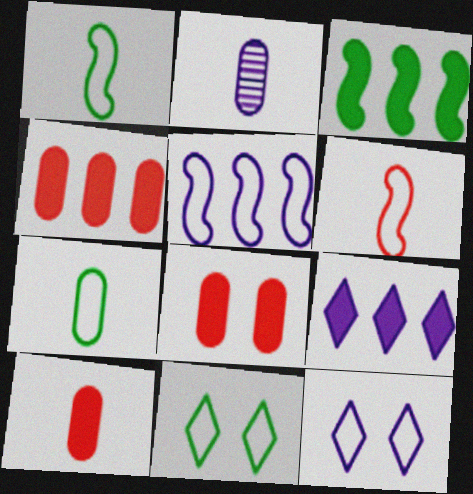[[2, 7, 10], 
[3, 4, 9], 
[4, 8, 10]]